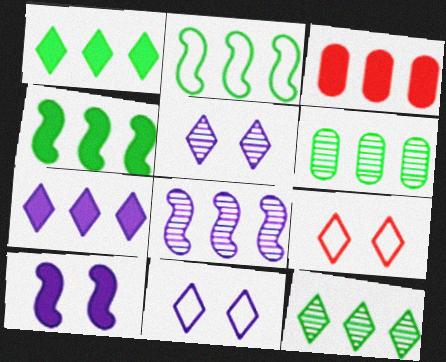[[1, 2, 6], 
[3, 4, 7]]